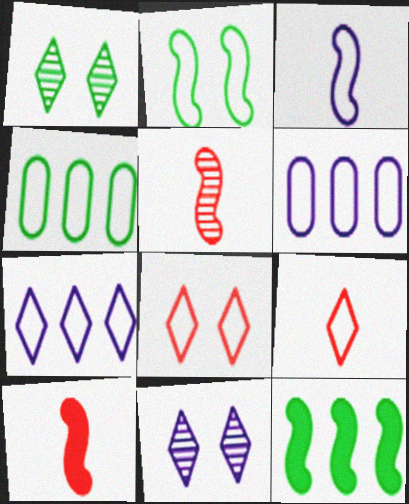[[1, 6, 10], 
[2, 6, 9], 
[3, 4, 8], 
[4, 10, 11]]